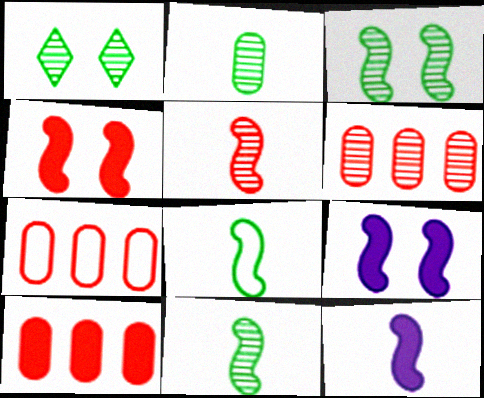[[1, 7, 12], 
[5, 8, 12], 
[6, 7, 10]]